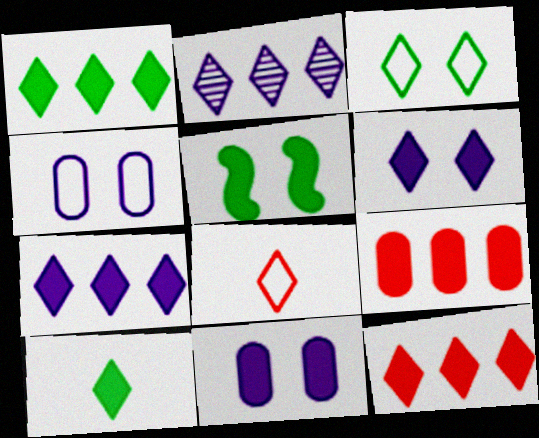[[1, 7, 12], 
[6, 10, 12]]